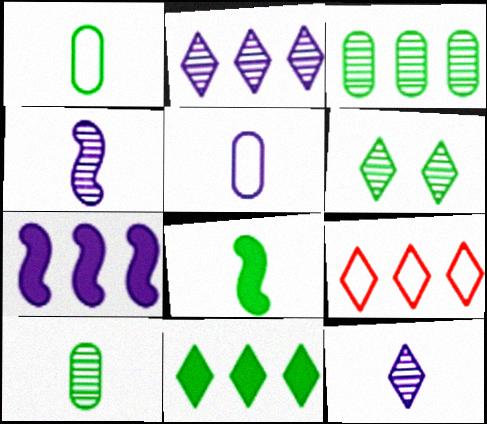[[2, 9, 11], 
[3, 7, 9]]